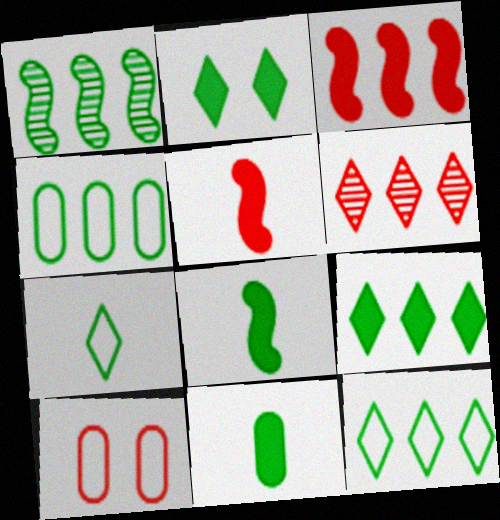[[1, 4, 9], 
[5, 6, 10]]